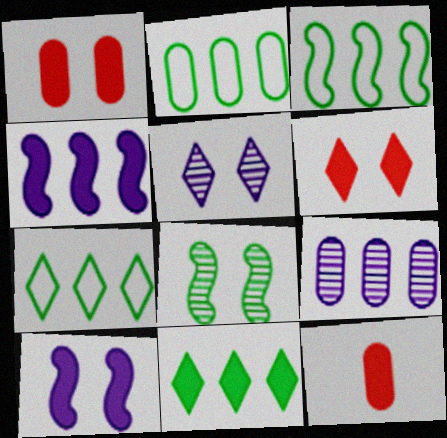[[2, 3, 7], 
[3, 5, 12], 
[10, 11, 12]]